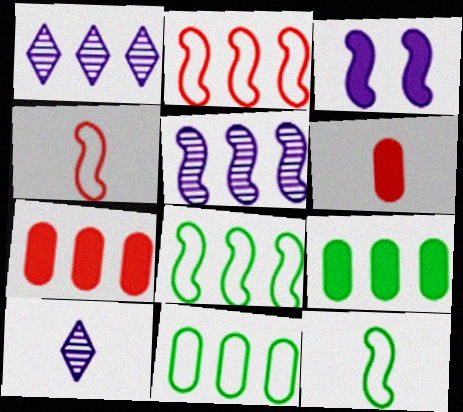[[1, 2, 9], 
[1, 7, 8], 
[6, 10, 12]]